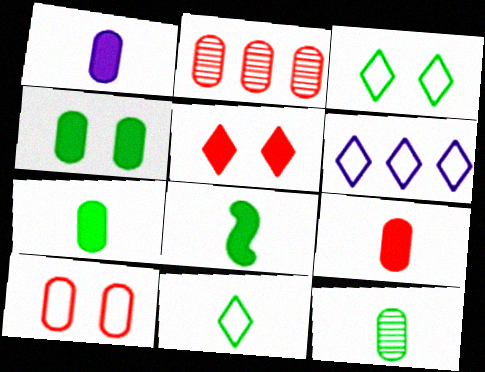[[1, 7, 9], 
[2, 9, 10], 
[8, 11, 12]]